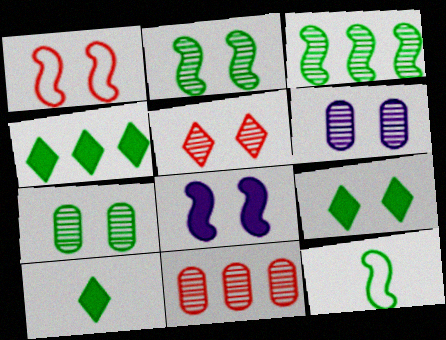[[1, 2, 8], 
[1, 6, 9], 
[2, 5, 6], 
[4, 7, 12], 
[4, 9, 10]]